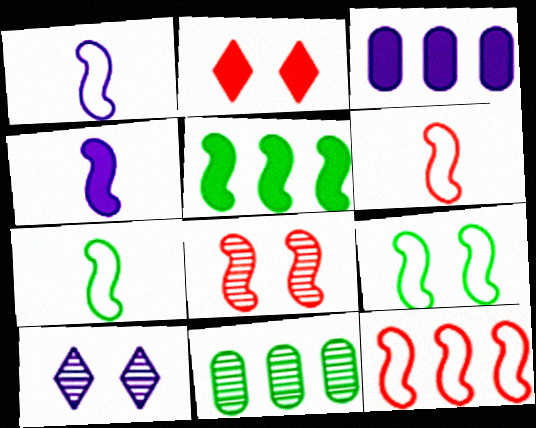[[1, 2, 11], 
[1, 3, 10], 
[1, 5, 8], 
[1, 6, 7], 
[1, 9, 12]]